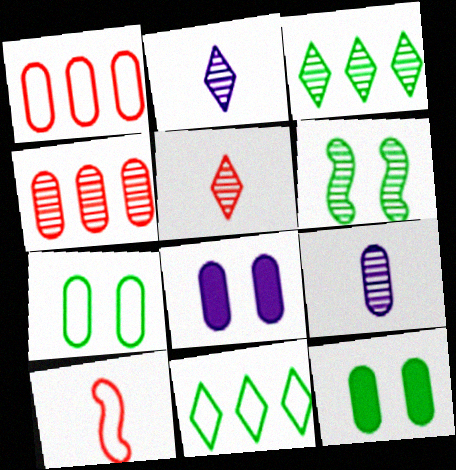[[1, 9, 12], 
[2, 4, 6], 
[3, 8, 10]]